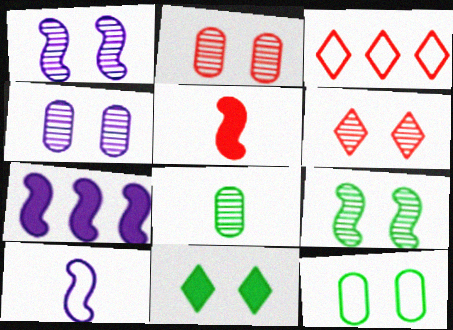[[1, 7, 10], 
[2, 3, 5], 
[3, 10, 12], 
[4, 6, 9], 
[9, 11, 12]]